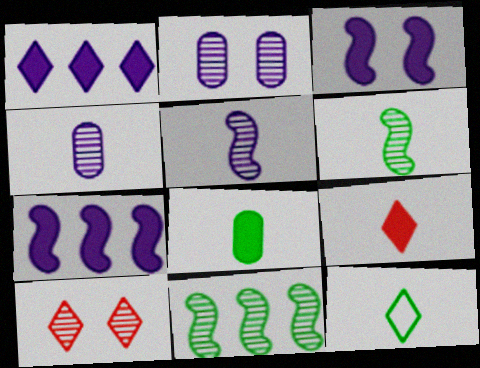[[1, 10, 12], 
[4, 10, 11], 
[6, 8, 12]]